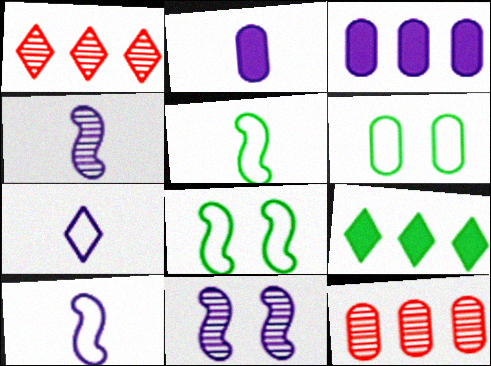[[1, 2, 8], 
[2, 4, 7], 
[2, 6, 12], 
[3, 7, 11]]